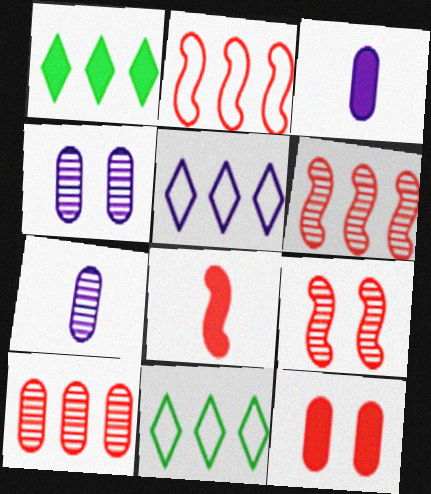[[2, 8, 9], 
[3, 9, 11], 
[4, 8, 11]]